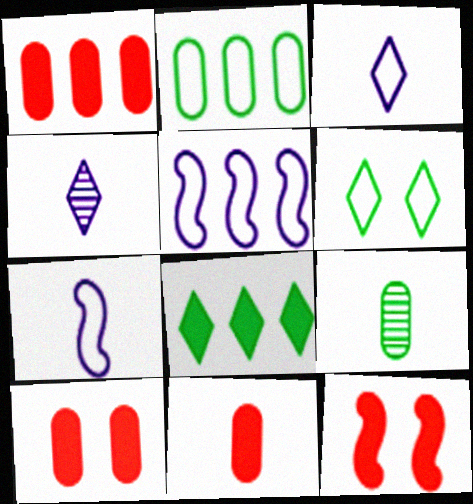[[1, 10, 11], 
[2, 4, 12]]